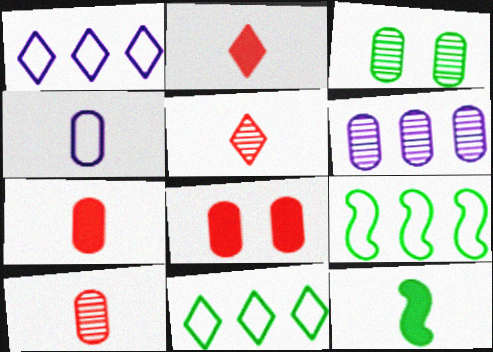[[3, 6, 10], 
[3, 11, 12], 
[4, 5, 12]]